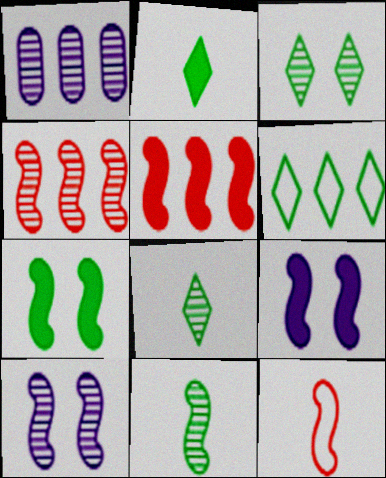[[1, 5, 6], 
[2, 3, 6], 
[4, 10, 11]]